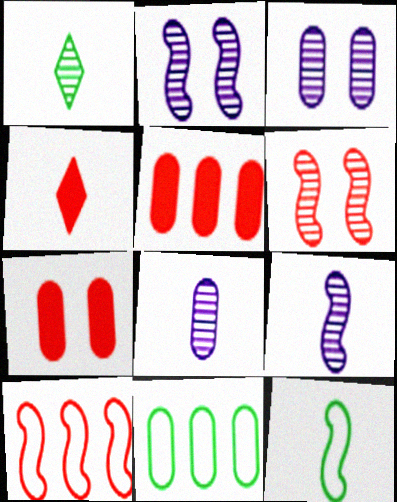[[2, 4, 11], 
[4, 8, 12], 
[7, 8, 11]]